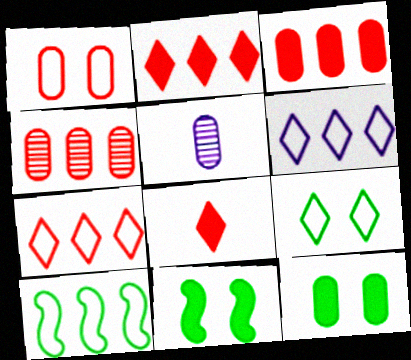[[5, 7, 11]]